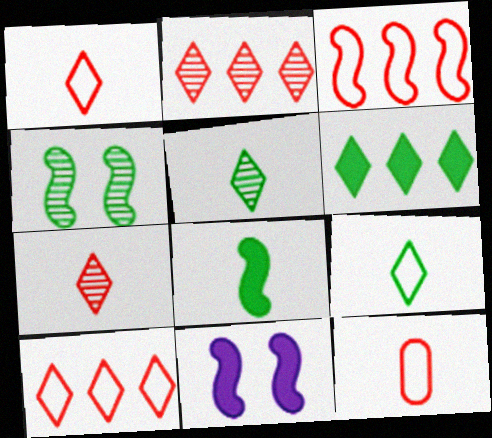[]